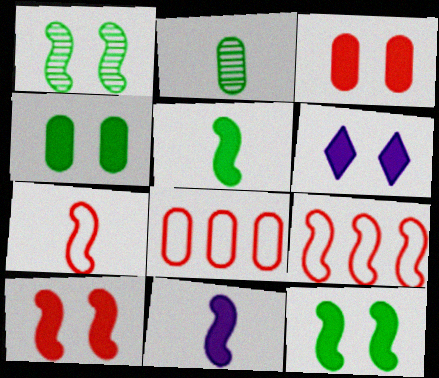[[1, 9, 11], 
[2, 6, 9], 
[3, 6, 12], 
[4, 6, 10]]